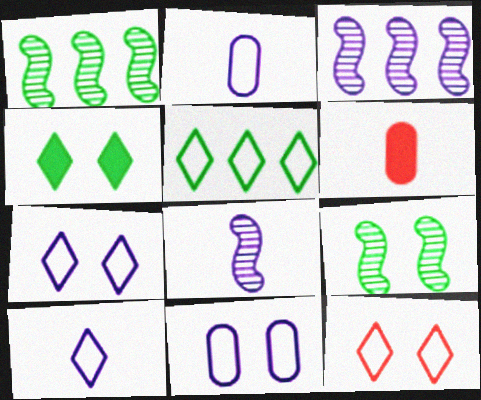[[1, 6, 7], 
[5, 10, 12]]